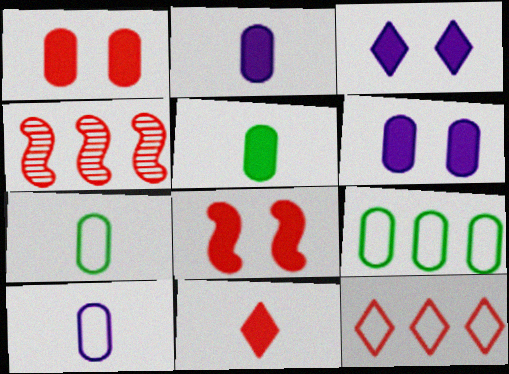[[3, 4, 7]]